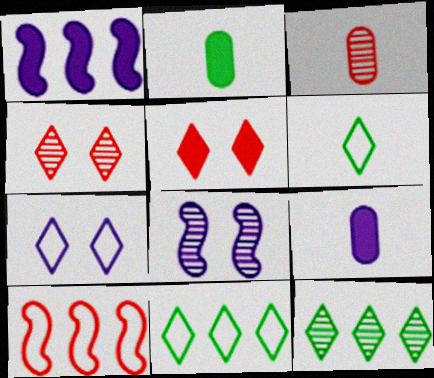[[1, 2, 5], 
[3, 5, 10], 
[3, 8, 12]]